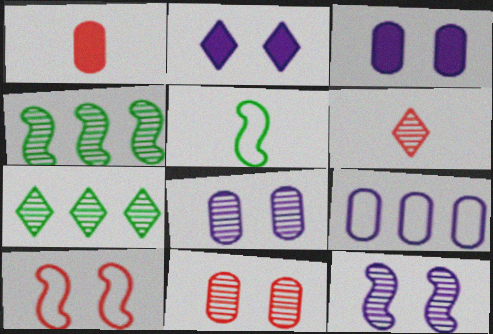[[4, 6, 8]]